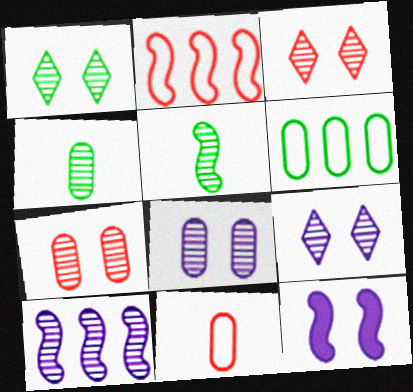[[1, 3, 9], 
[2, 5, 12], 
[3, 4, 10]]